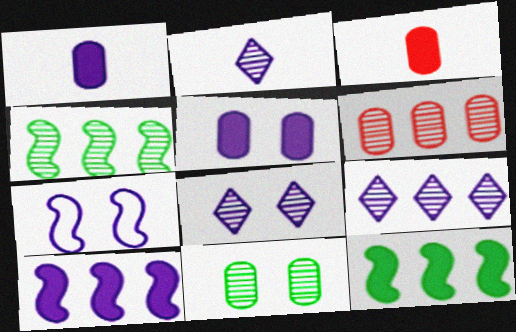[[1, 7, 9], 
[2, 8, 9], 
[4, 6, 9], 
[5, 7, 8]]